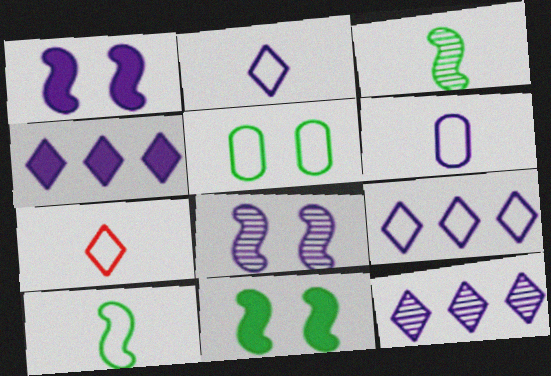[[1, 6, 12], 
[4, 6, 8], 
[4, 9, 12], 
[6, 7, 10]]